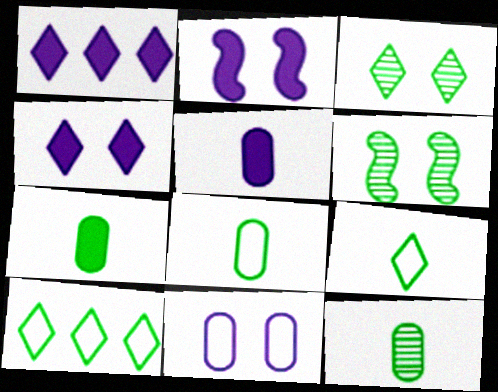[[1, 2, 5], 
[6, 7, 10], 
[7, 8, 12]]